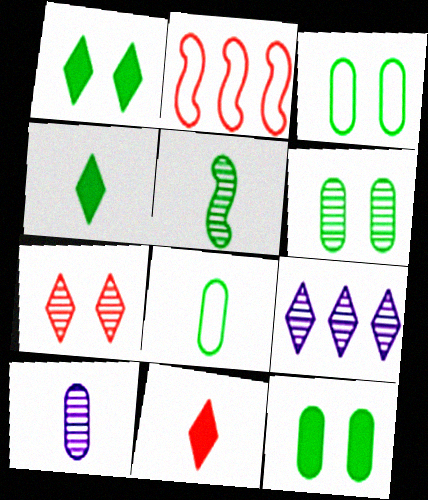[[1, 2, 10], 
[3, 6, 12], 
[4, 5, 8]]